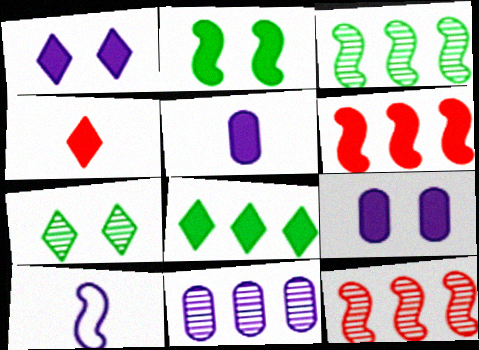[[1, 4, 8], 
[1, 10, 11], 
[2, 10, 12]]